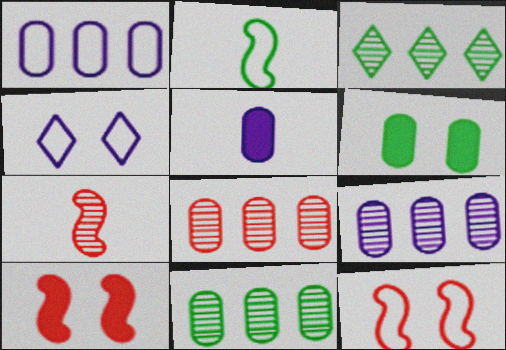[[2, 3, 6], 
[3, 5, 12], 
[8, 9, 11]]